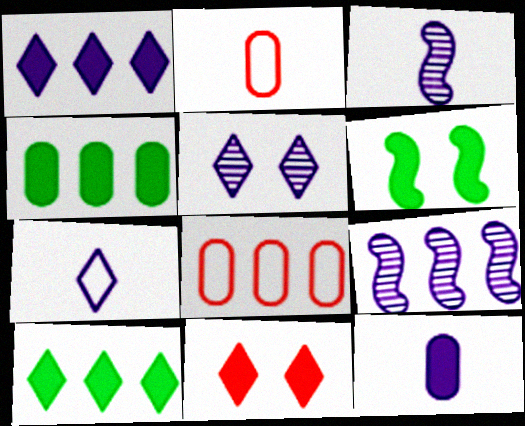[[1, 5, 7], 
[3, 7, 12], 
[8, 9, 10]]